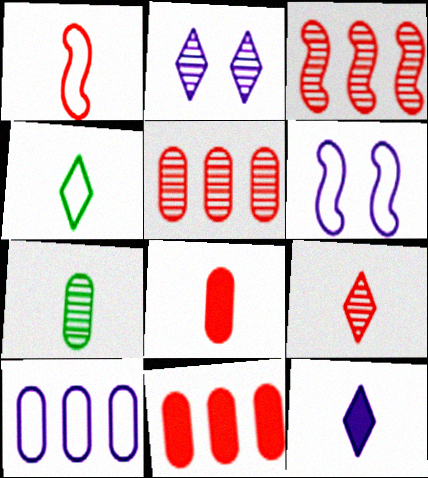[[1, 7, 12], 
[1, 8, 9], 
[2, 3, 7], 
[4, 9, 12]]